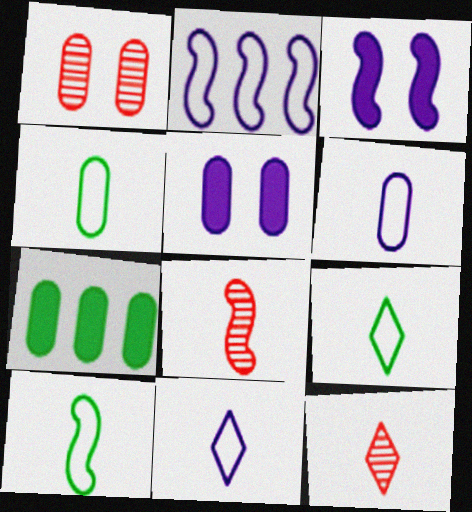[[1, 6, 7], 
[4, 9, 10]]